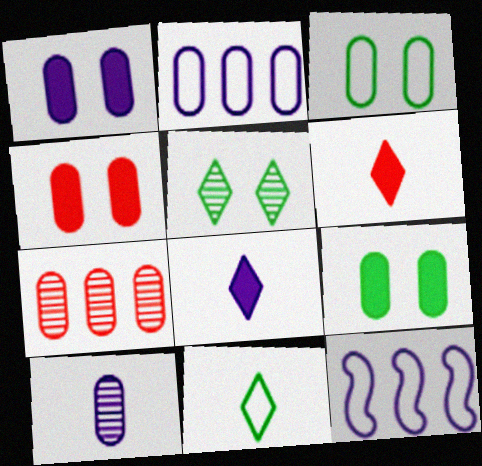[[1, 2, 10], 
[1, 4, 9]]